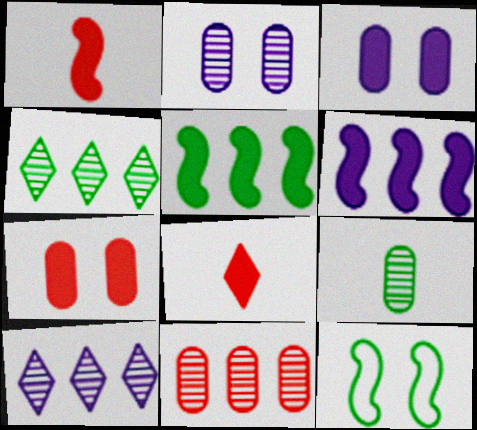[[2, 9, 11], 
[3, 5, 8]]